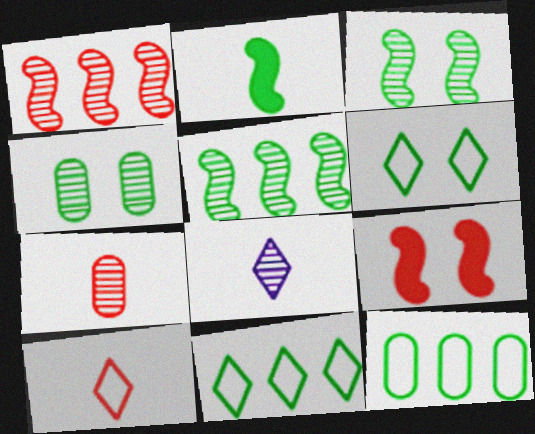[[1, 4, 8], 
[2, 4, 11], 
[8, 9, 12]]